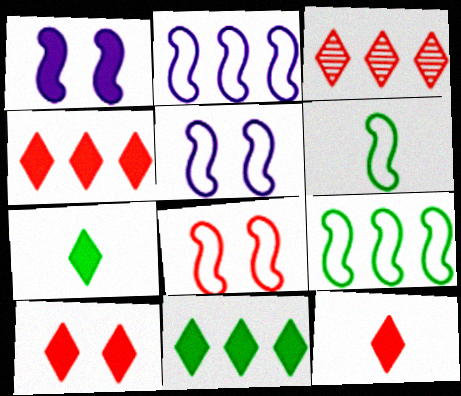[[2, 6, 8], 
[4, 10, 12]]